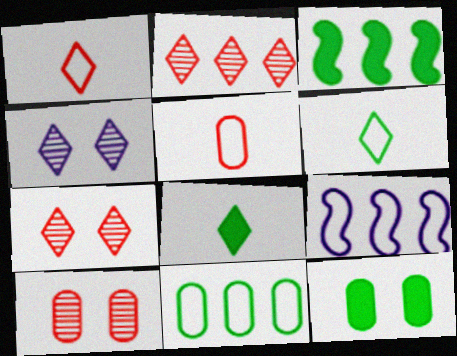[[3, 4, 5], 
[3, 8, 12], 
[8, 9, 10]]